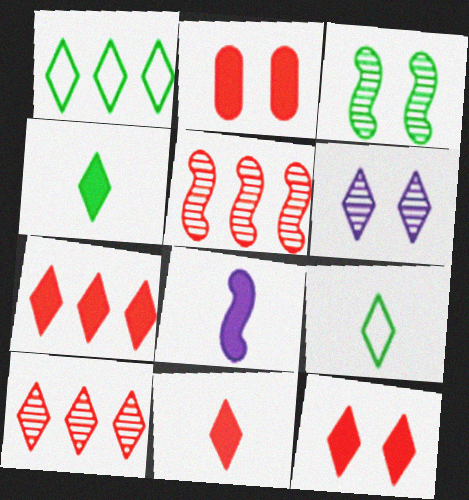[[1, 6, 11], 
[6, 7, 9], 
[7, 11, 12]]